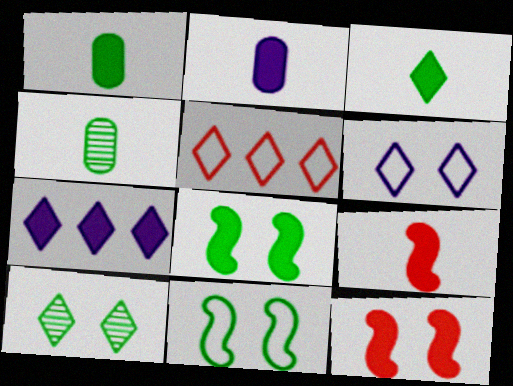[[1, 7, 12], 
[2, 3, 9]]